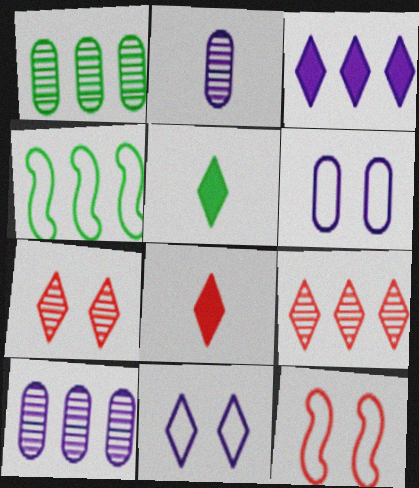[[5, 9, 11], 
[5, 10, 12]]